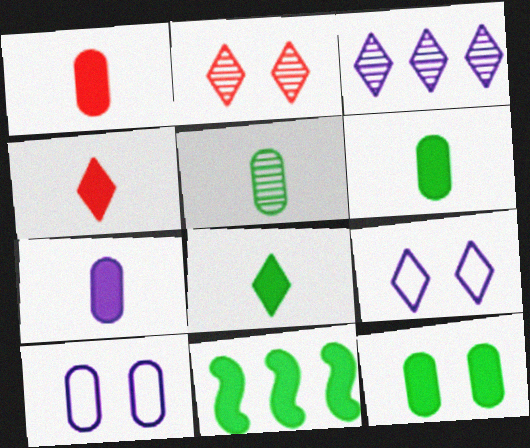[[1, 6, 7], 
[8, 11, 12]]